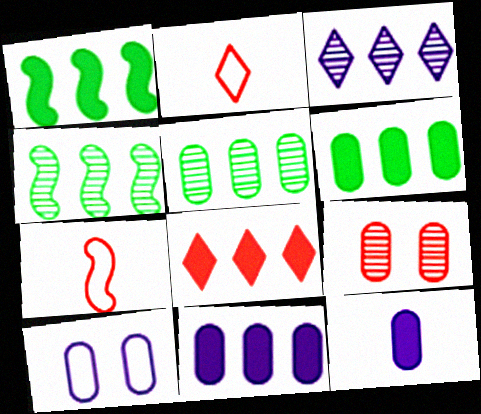[[1, 8, 11], 
[7, 8, 9]]